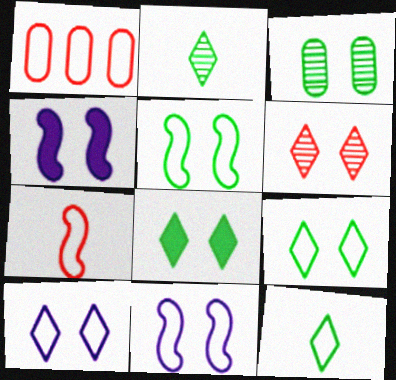[[1, 2, 4], 
[1, 11, 12], 
[3, 5, 8], 
[6, 8, 10]]